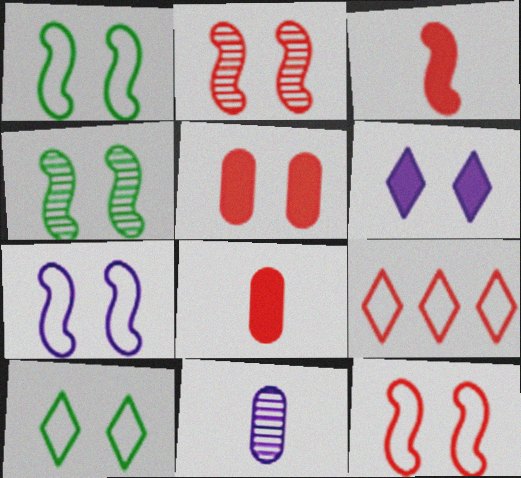[[1, 7, 12], 
[2, 8, 9]]